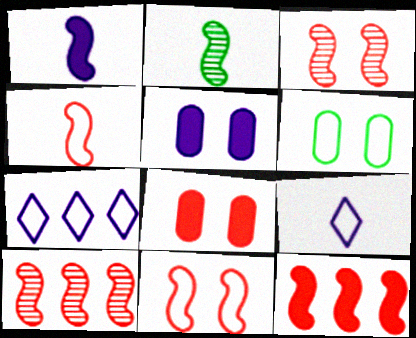[[1, 2, 4], 
[2, 7, 8], 
[3, 4, 12], 
[4, 6, 7]]